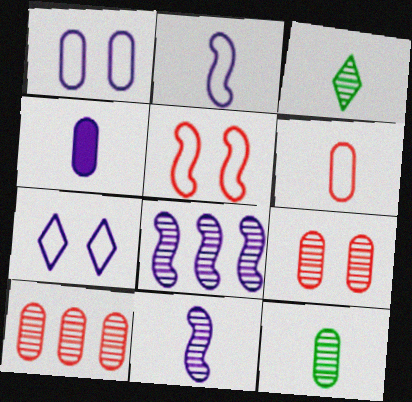[[3, 8, 9], 
[4, 6, 12], 
[4, 7, 8]]